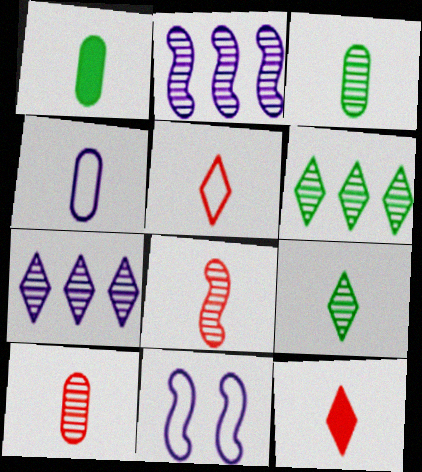[[1, 4, 10]]